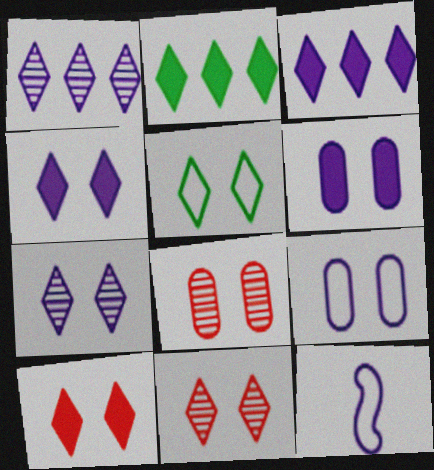[[1, 6, 12], 
[2, 8, 12], 
[4, 5, 11], 
[5, 7, 10]]